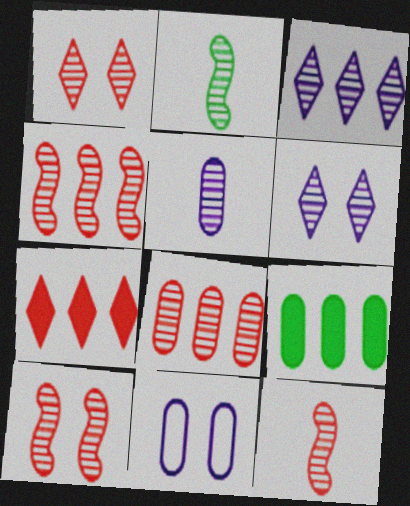[[1, 8, 12], 
[2, 6, 8], 
[2, 7, 11], 
[4, 10, 12]]